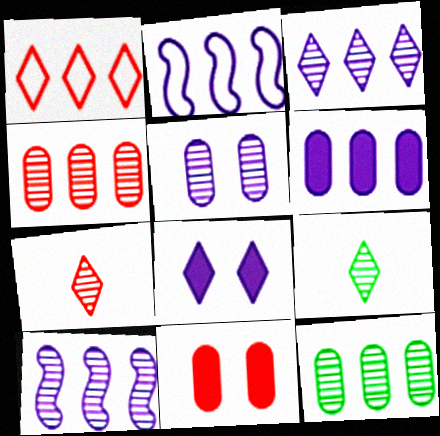[[1, 8, 9], 
[2, 3, 6], 
[2, 9, 11]]